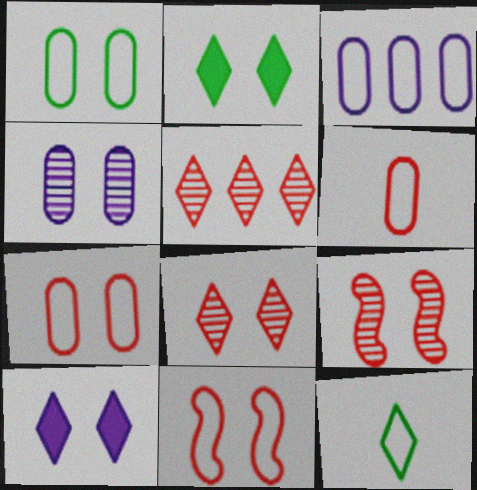[[1, 3, 6], 
[1, 9, 10], 
[2, 4, 11], 
[3, 11, 12], 
[5, 10, 12]]